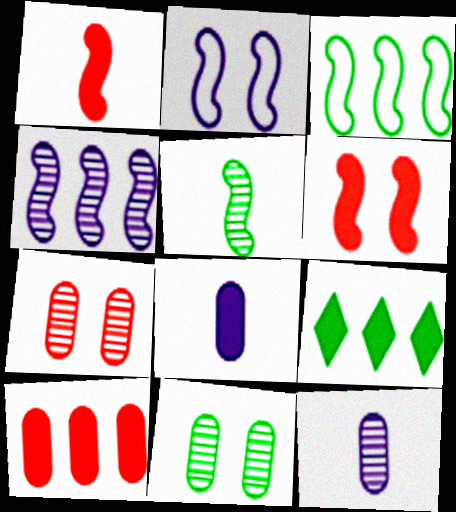[[6, 8, 9]]